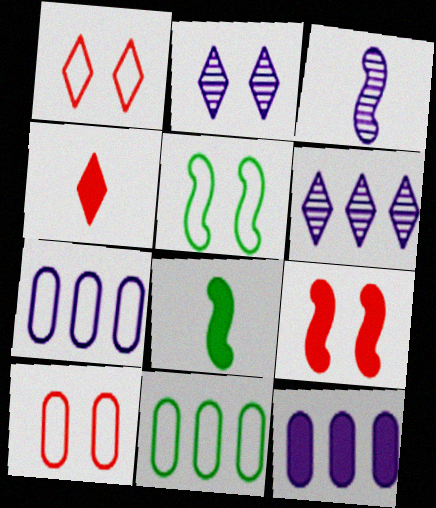[[6, 8, 10]]